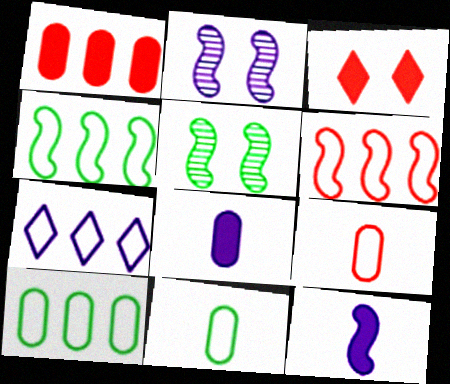[[2, 7, 8], 
[5, 6, 12], 
[6, 7, 10]]